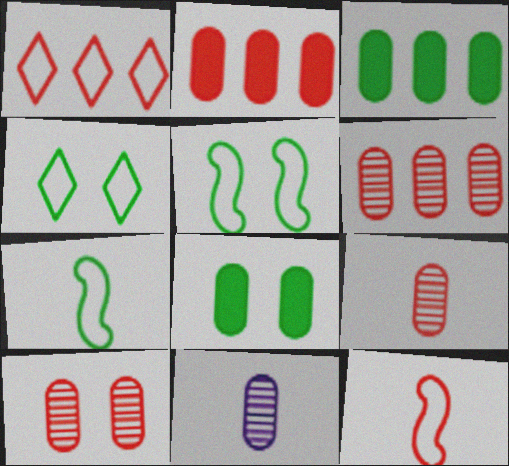[[6, 9, 10]]